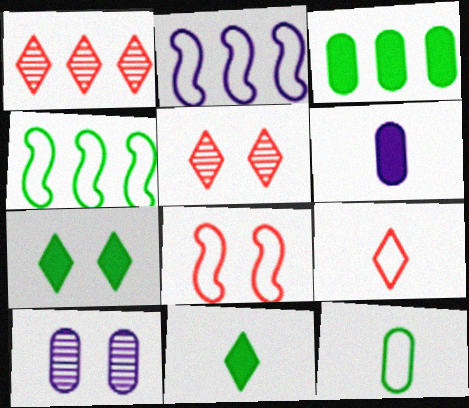[[1, 2, 3], 
[4, 5, 6], 
[7, 8, 10]]